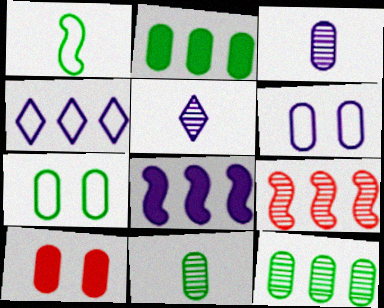[[2, 4, 9], 
[2, 7, 11], 
[5, 6, 8]]